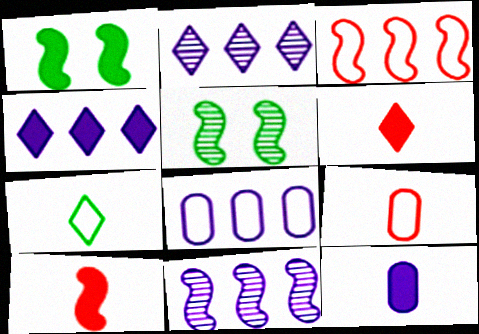[[1, 2, 9], 
[4, 5, 9], 
[4, 8, 11], 
[5, 6, 8]]